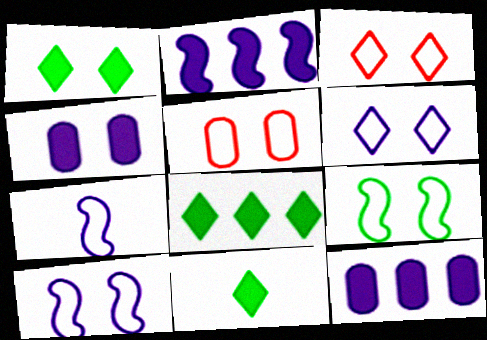[[1, 8, 11], 
[5, 6, 9]]